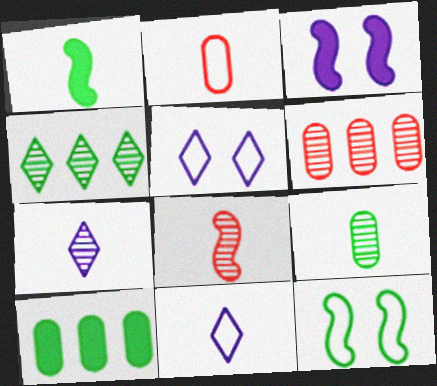[[1, 2, 7], 
[1, 5, 6], 
[2, 3, 4], 
[5, 8, 10], 
[7, 8, 9]]